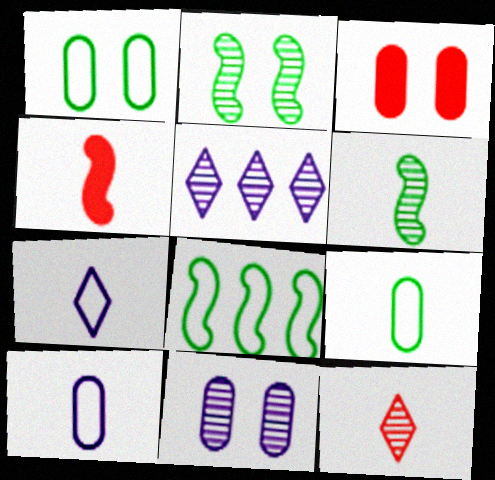[[1, 3, 11], 
[1, 4, 5]]